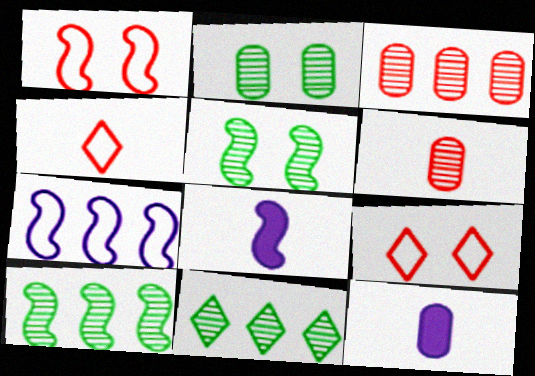[[1, 8, 10], 
[1, 11, 12], 
[9, 10, 12]]